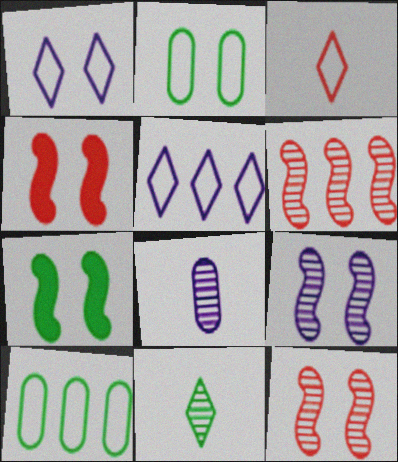[[7, 10, 11]]